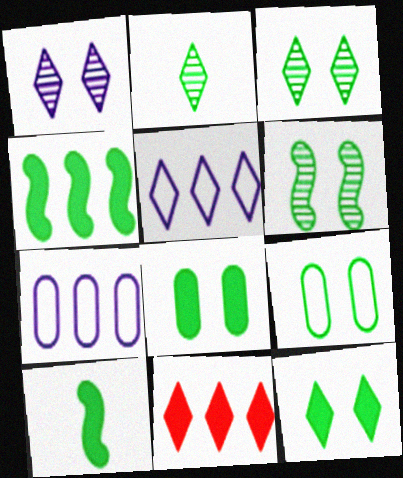[[2, 4, 9], 
[6, 9, 12]]